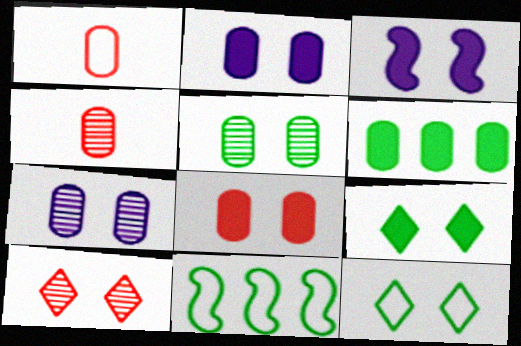[[1, 6, 7], 
[3, 8, 9]]